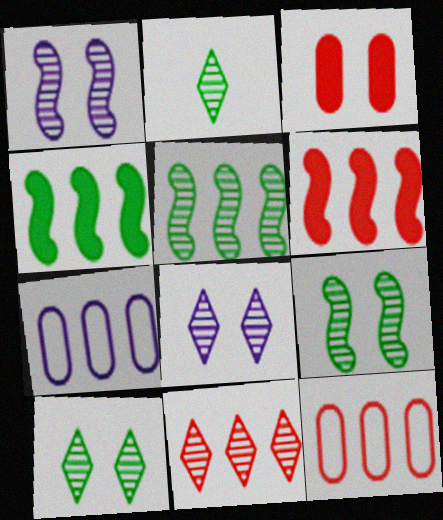[[2, 8, 11], 
[4, 7, 11], 
[6, 11, 12]]